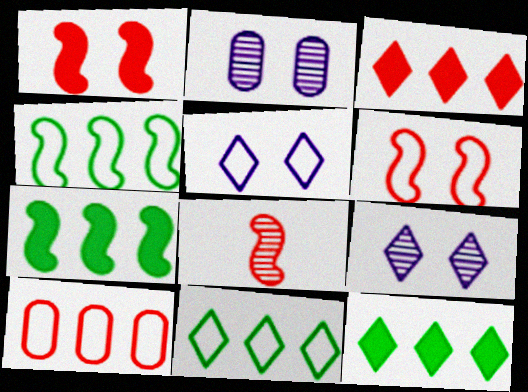[]